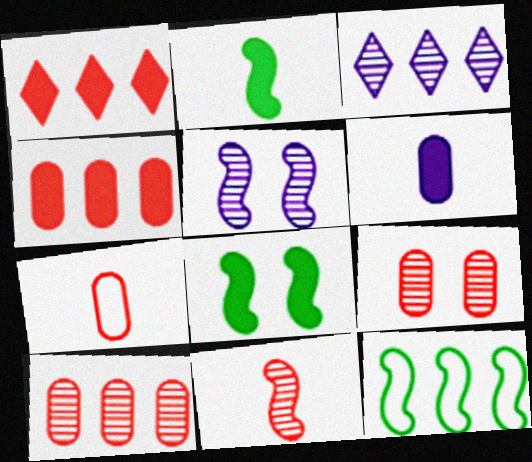[[1, 6, 8], 
[3, 4, 12], 
[3, 7, 8], 
[4, 7, 9]]